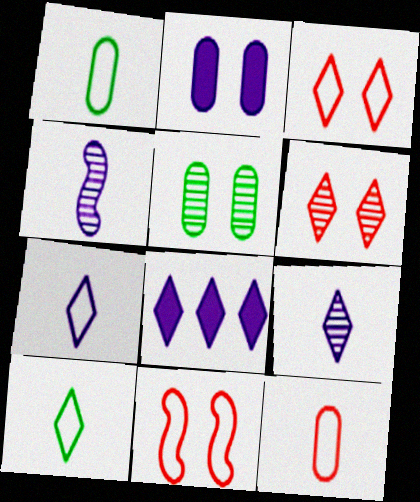[[6, 8, 10]]